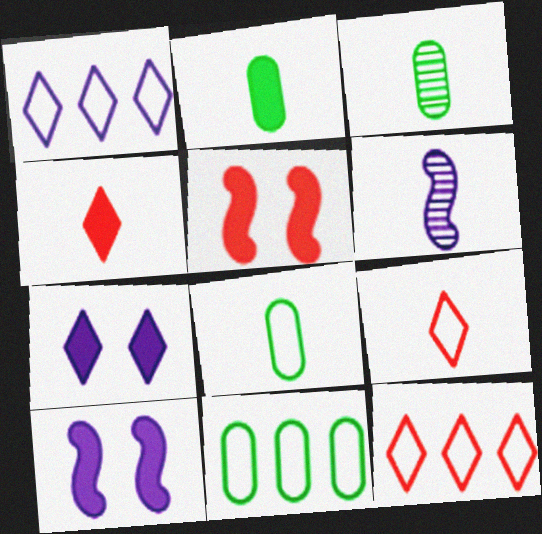[[1, 3, 5], 
[2, 3, 8], 
[2, 6, 9], 
[3, 10, 12], 
[4, 6, 8]]